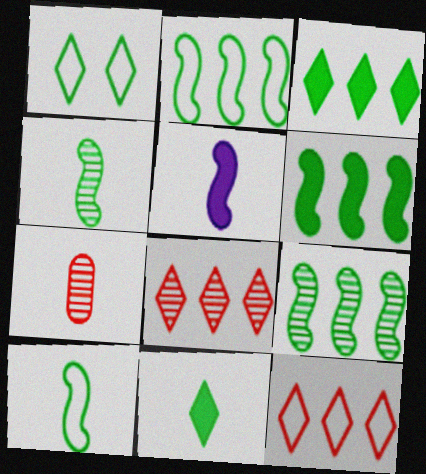[[2, 6, 9]]